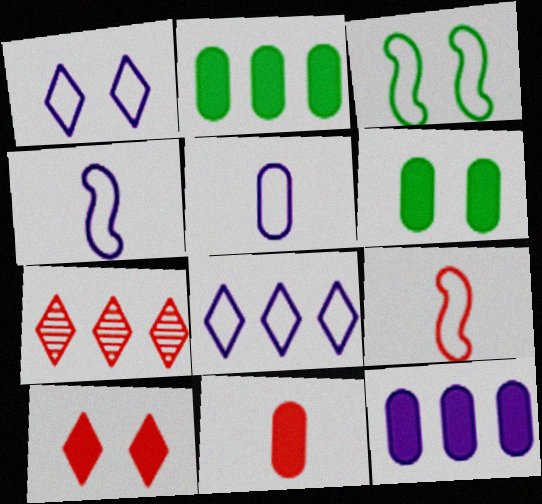[[4, 6, 7], 
[6, 11, 12]]